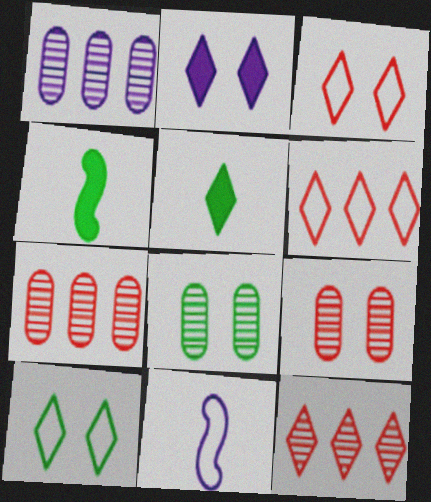[[1, 2, 11], 
[1, 3, 4]]